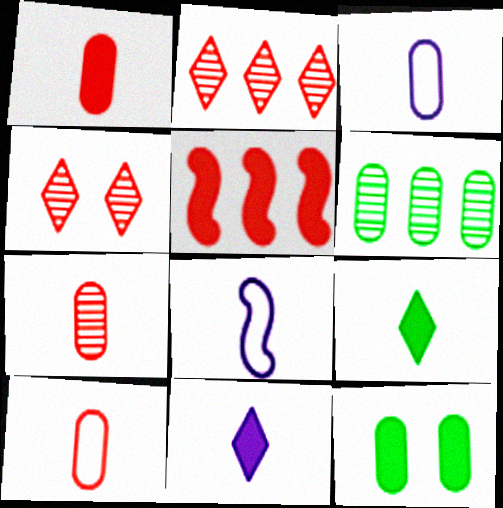[[1, 7, 10], 
[2, 8, 12], 
[4, 5, 10], 
[5, 11, 12], 
[7, 8, 9]]